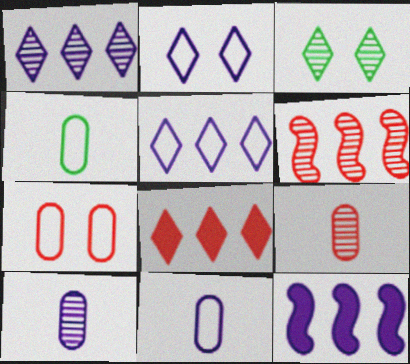[[2, 10, 12], 
[3, 6, 10]]